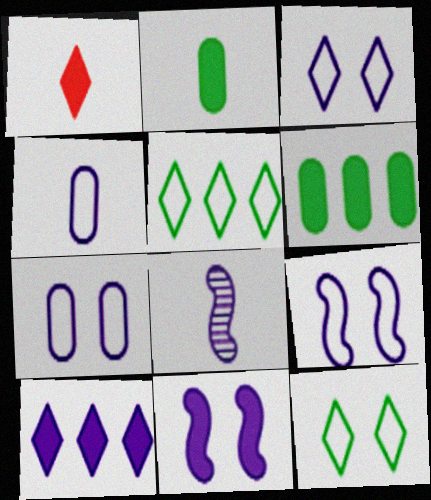[[1, 6, 11], 
[3, 7, 9], 
[7, 8, 10]]